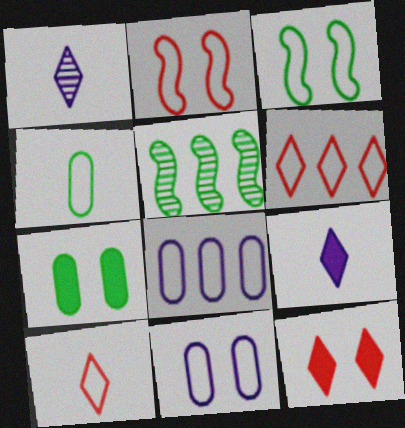[[3, 8, 10]]